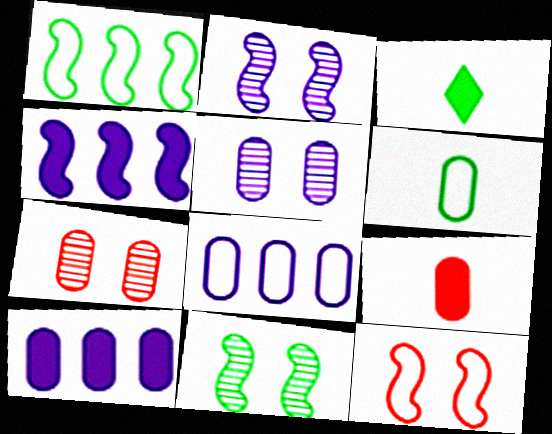[[6, 7, 10]]